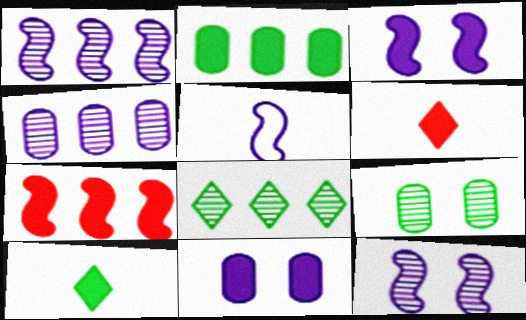[[1, 3, 5], 
[2, 3, 6], 
[7, 10, 11]]